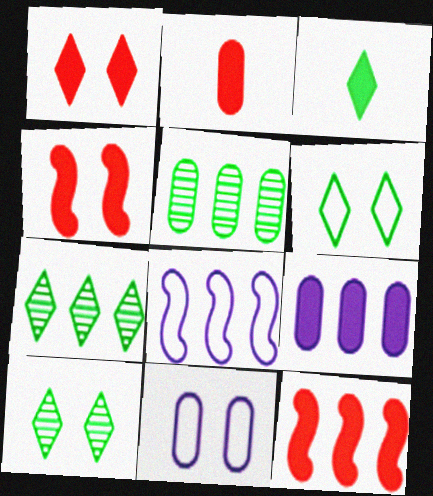[[1, 2, 12], 
[2, 5, 11], 
[2, 8, 10], 
[3, 4, 9], 
[3, 6, 7], 
[4, 10, 11]]